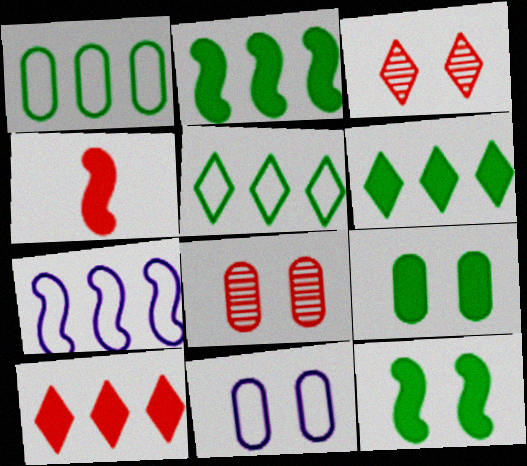[[3, 11, 12], 
[8, 9, 11]]